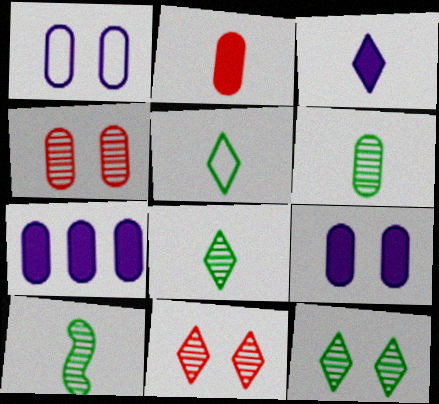[[6, 8, 10]]